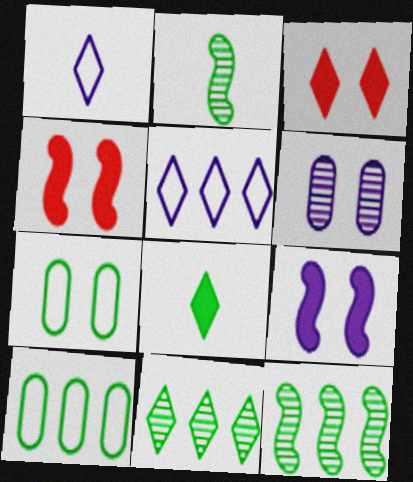[[1, 3, 11], 
[7, 8, 12]]